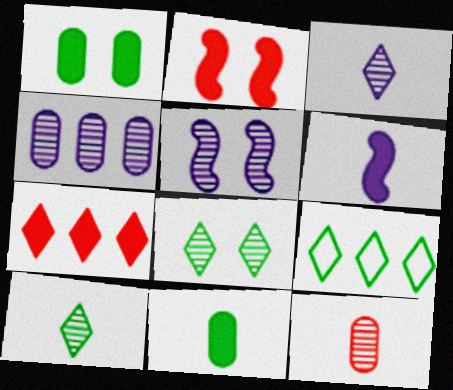[[1, 6, 7], 
[3, 4, 5]]